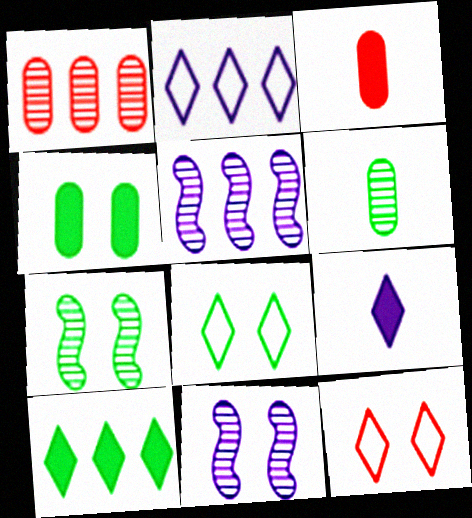[[2, 3, 7], 
[3, 5, 8], 
[4, 7, 8], 
[4, 11, 12]]